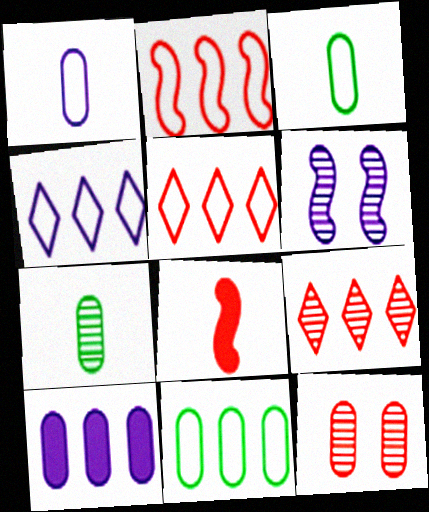[[2, 4, 11], 
[3, 10, 12], 
[5, 8, 12], 
[6, 7, 9]]